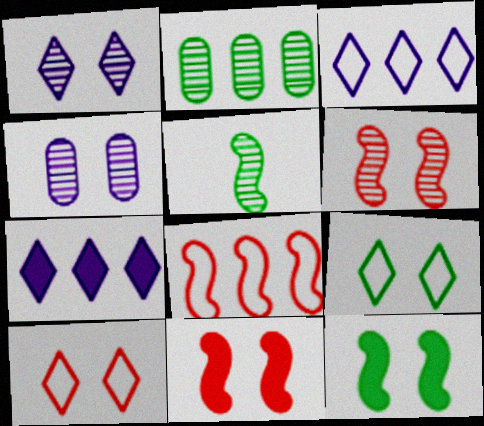[[2, 7, 8], 
[4, 9, 11], 
[4, 10, 12]]